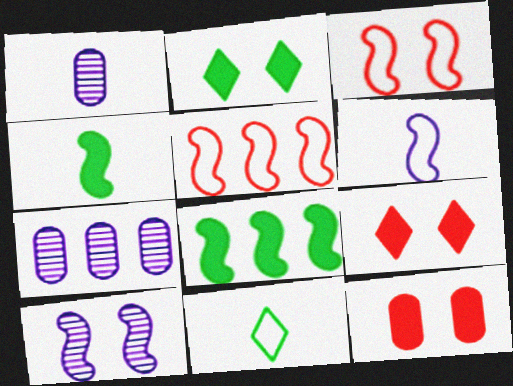[[1, 2, 5], 
[4, 5, 10]]